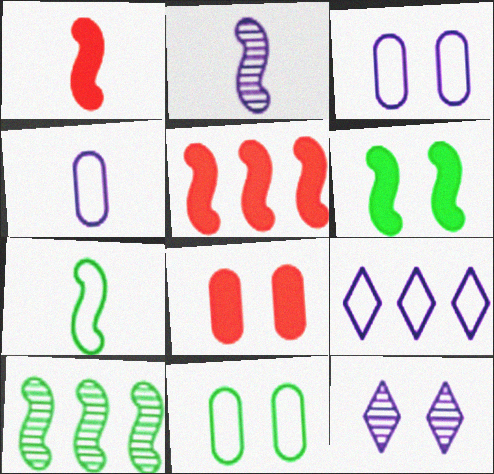[[1, 2, 7], 
[6, 7, 10]]